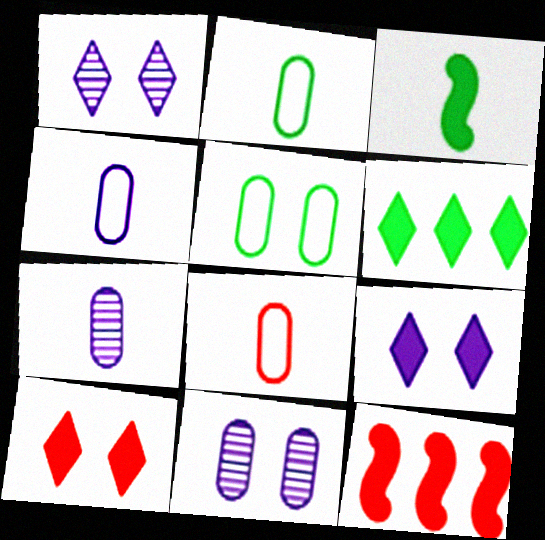[[1, 2, 12], 
[2, 4, 8]]